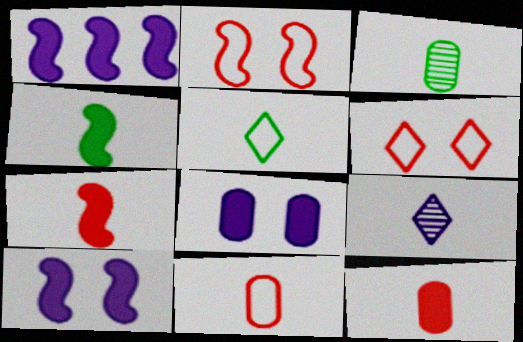[[1, 3, 6], 
[3, 4, 5], 
[4, 9, 11]]